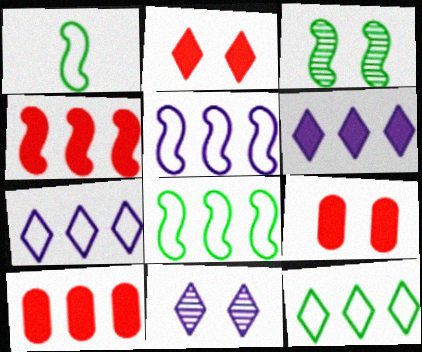[[1, 10, 11]]